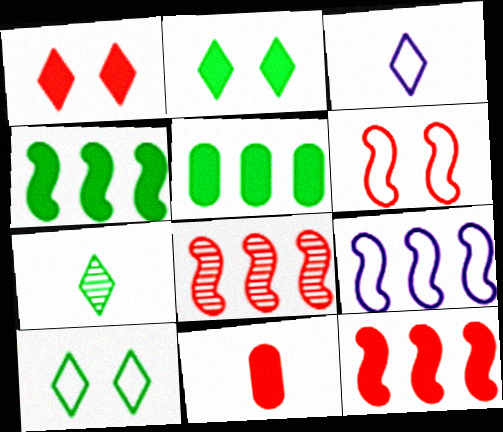[[1, 11, 12], 
[4, 8, 9]]